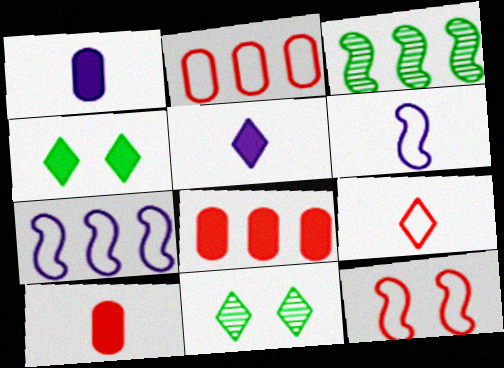[[2, 9, 12], 
[6, 8, 11], 
[7, 10, 11]]